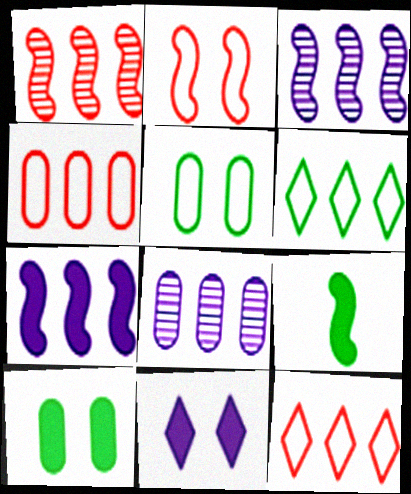[[2, 3, 9]]